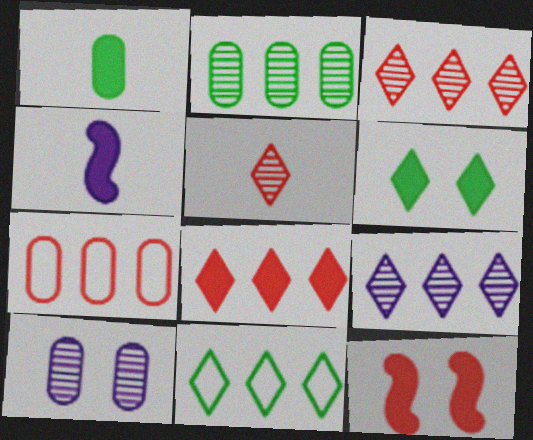[[1, 7, 10], 
[5, 7, 12], 
[8, 9, 11]]